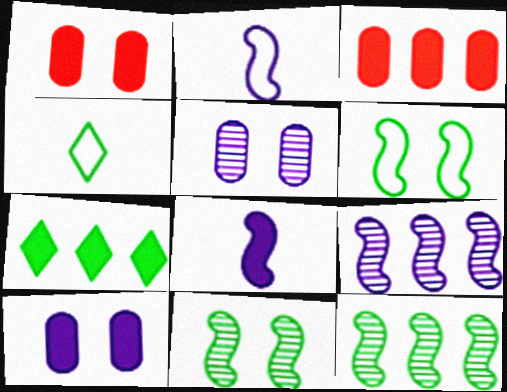[[1, 4, 9], 
[1, 7, 8]]